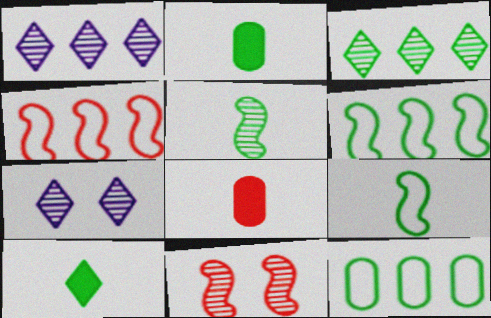[[2, 4, 7], 
[6, 7, 8]]